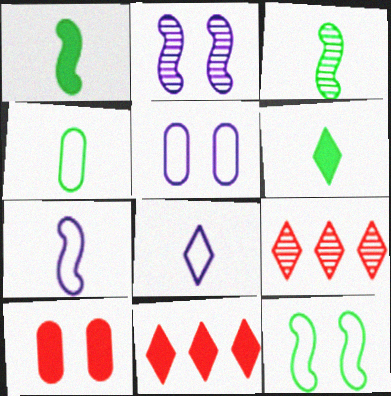[[1, 5, 9], 
[2, 4, 11], 
[3, 4, 6], 
[3, 5, 11]]